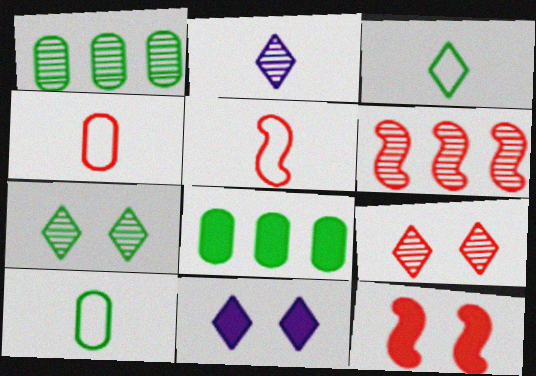[[1, 5, 11], 
[5, 6, 12], 
[6, 10, 11]]